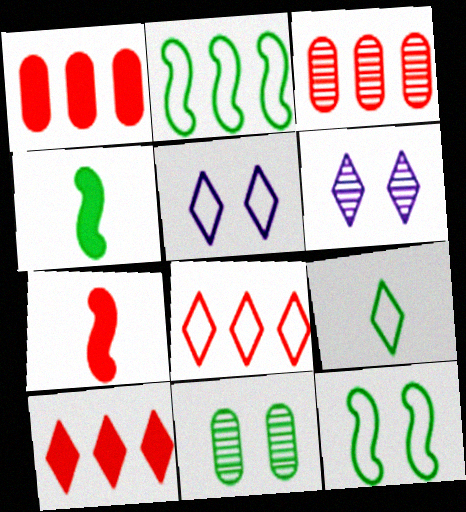[[3, 4, 5], 
[5, 8, 9], 
[6, 9, 10]]